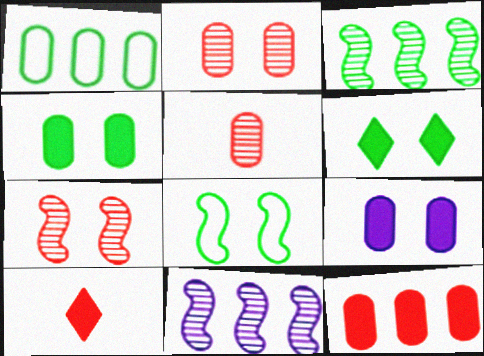[[1, 5, 9]]